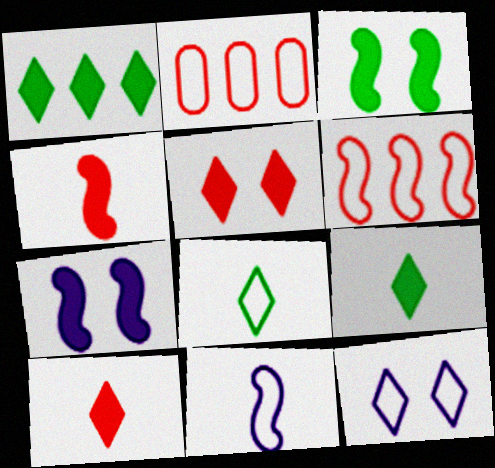[]